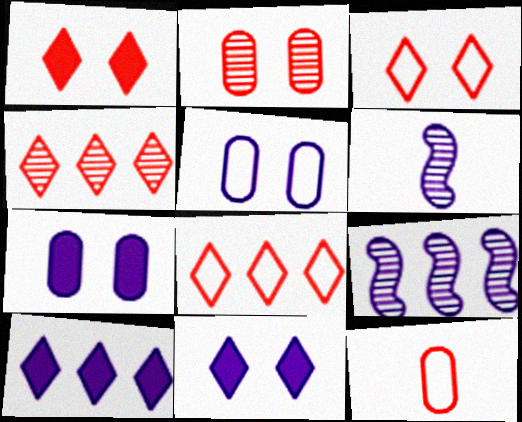[[5, 6, 10]]